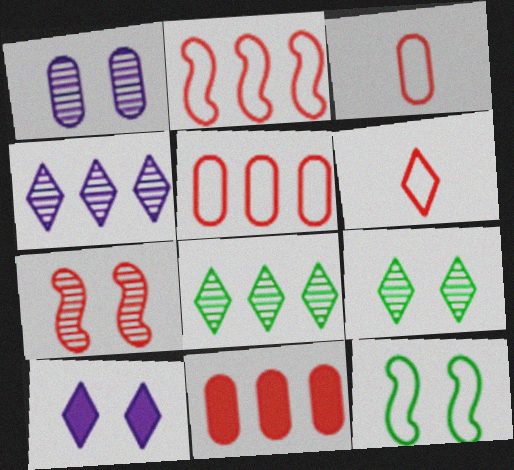[[1, 7, 9], 
[6, 7, 11], 
[6, 8, 10]]